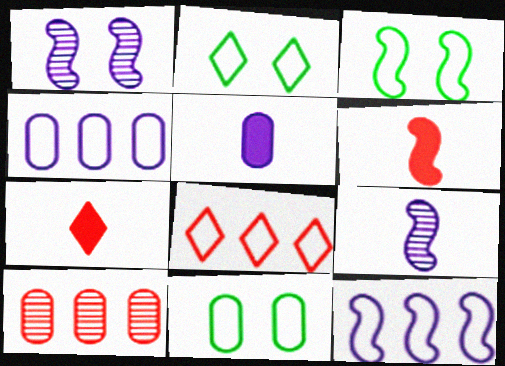[[2, 3, 11], 
[5, 10, 11]]